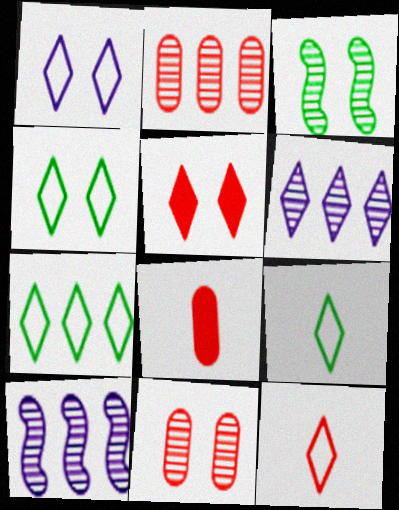[[1, 7, 12], 
[4, 7, 9], 
[4, 8, 10], 
[5, 6, 9]]